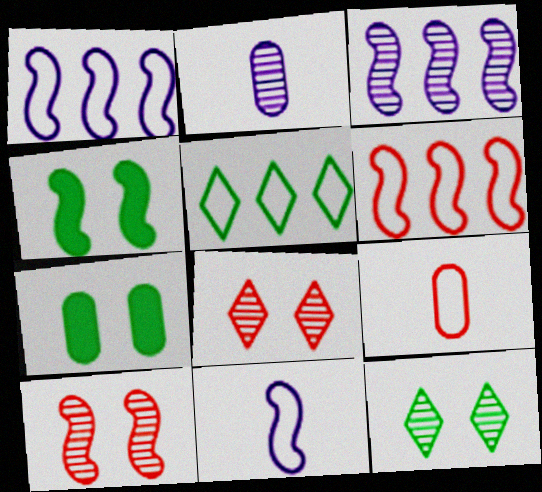[]